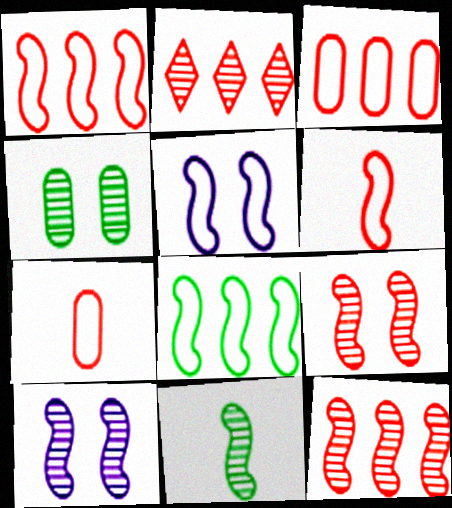[[5, 6, 8], 
[10, 11, 12]]